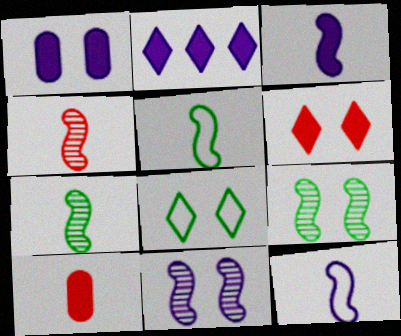[[1, 2, 3], 
[3, 4, 5]]